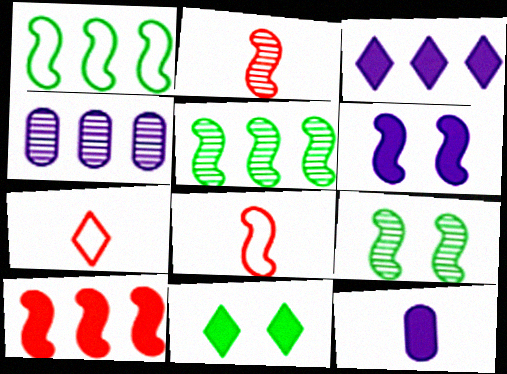[[1, 2, 6], 
[3, 6, 12], 
[4, 8, 11], 
[5, 6, 8], 
[10, 11, 12]]